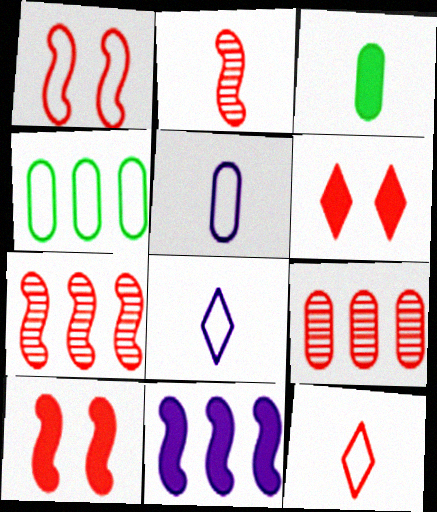[[1, 4, 8], 
[2, 3, 8], 
[3, 6, 11], 
[9, 10, 12]]